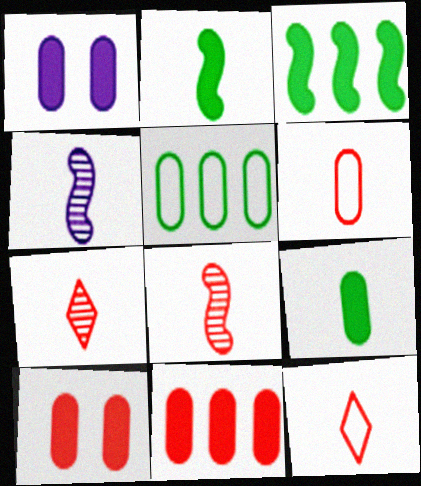[[1, 9, 11], 
[4, 9, 12]]